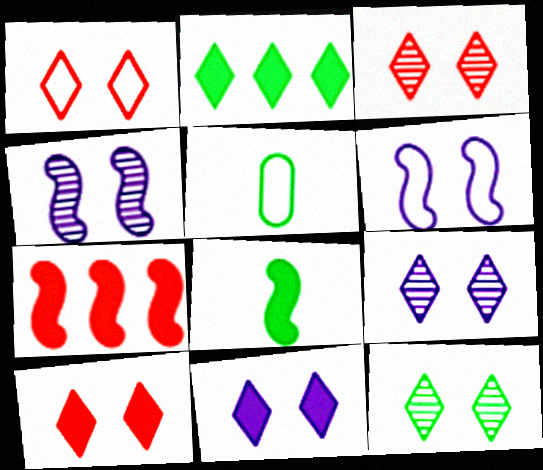[[1, 3, 10], 
[1, 11, 12], 
[3, 9, 12], 
[5, 7, 9]]